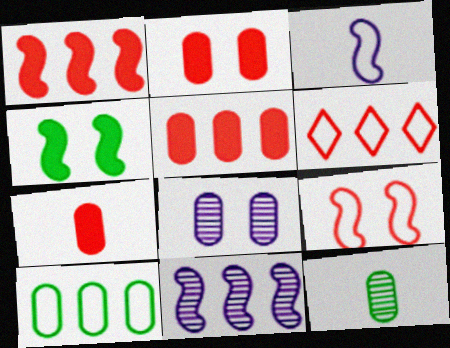[[2, 5, 7], 
[7, 8, 10]]